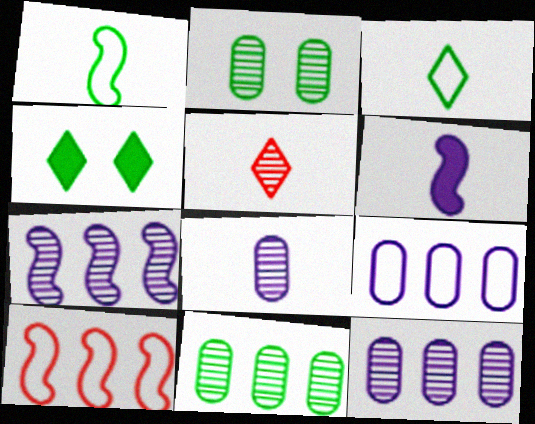[[1, 4, 11], 
[2, 5, 7], 
[4, 8, 10]]